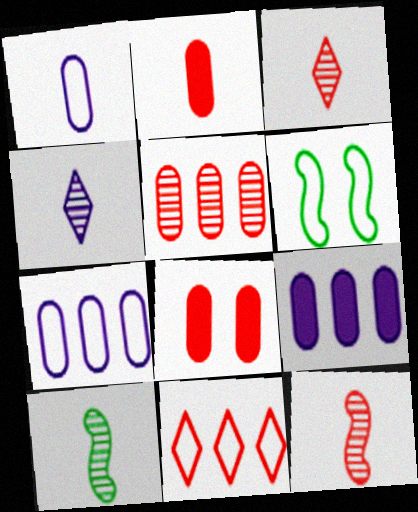[[1, 6, 11], 
[3, 6, 9], 
[8, 11, 12]]